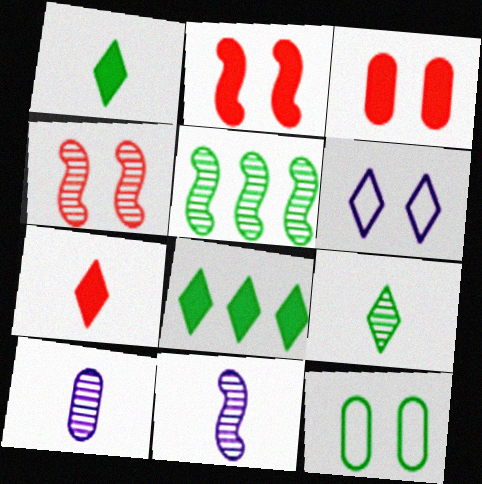[[1, 5, 12], 
[4, 5, 11]]